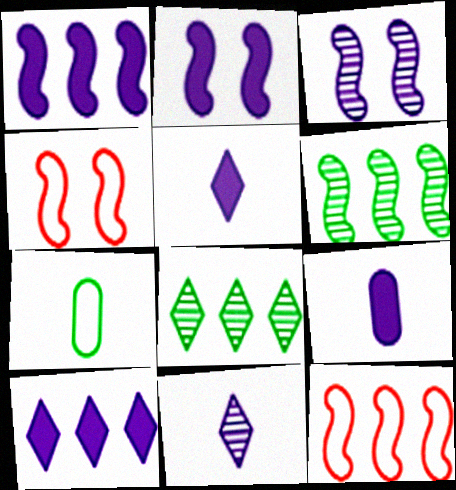[[1, 6, 12], 
[2, 9, 10], 
[4, 8, 9]]